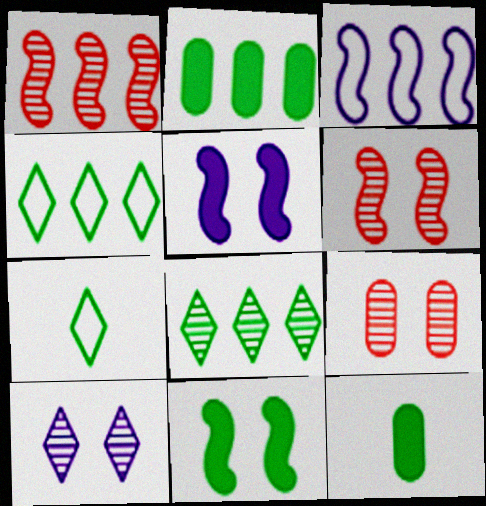[]